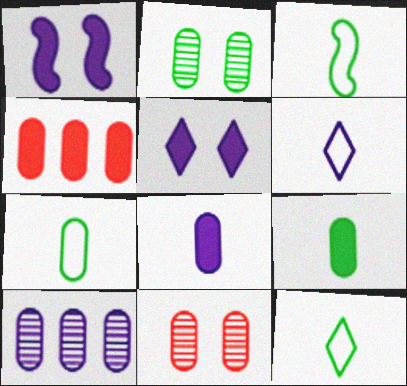[[1, 6, 10], 
[3, 7, 12]]